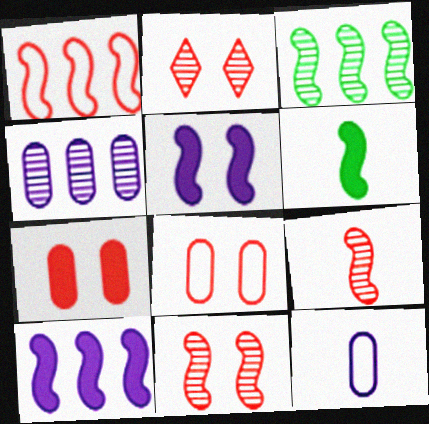[[1, 3, 10]]